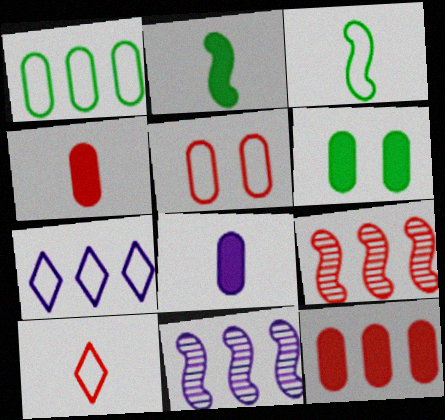[[3, 5, 7], 
[6, 8, 12], 
[6, 10, 11]]